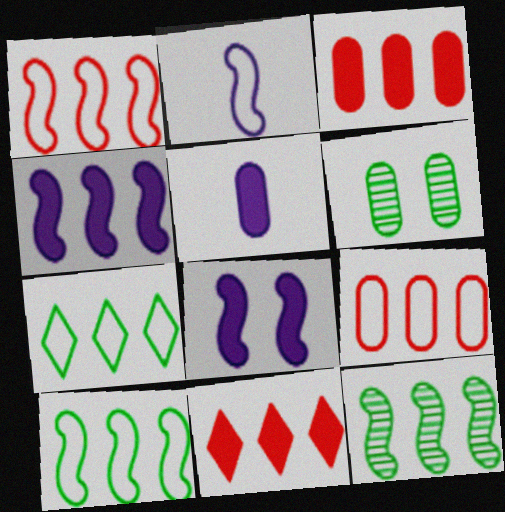[[1, 4, 12], 
[2, 6, 11], 
[5, 6, 9]]